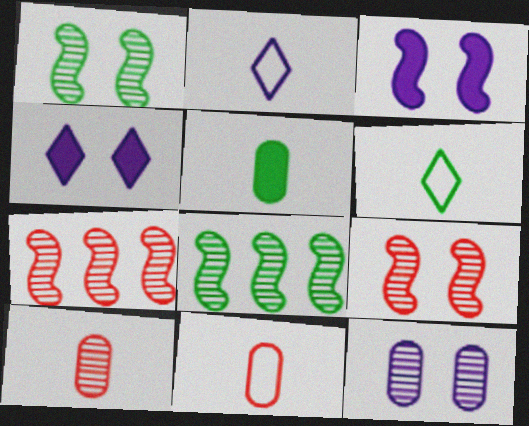[[4, 8, 11]]